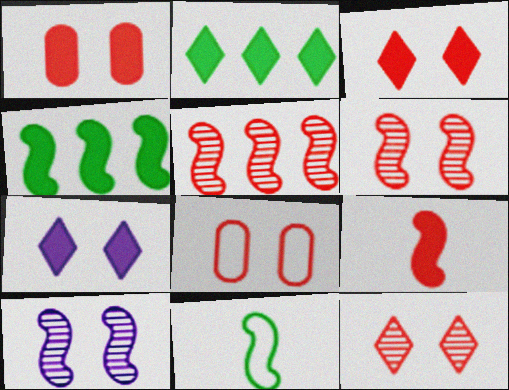[[3, 6, 8]]